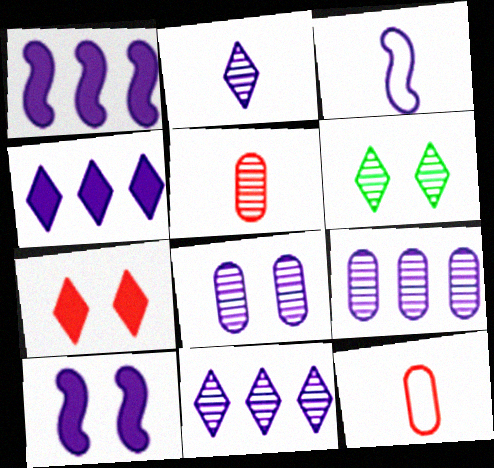[[1, 6, 12], 
[3, 4, 8]]